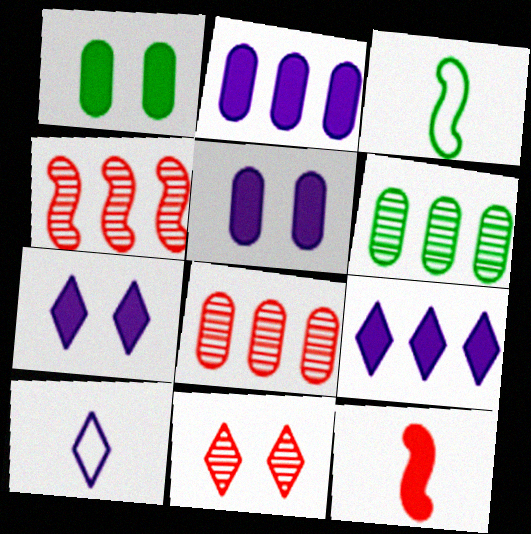[[1, 4, 10], 
[1, 9, 12], 
[2, 3, 11], 
[3, 7, 8]]